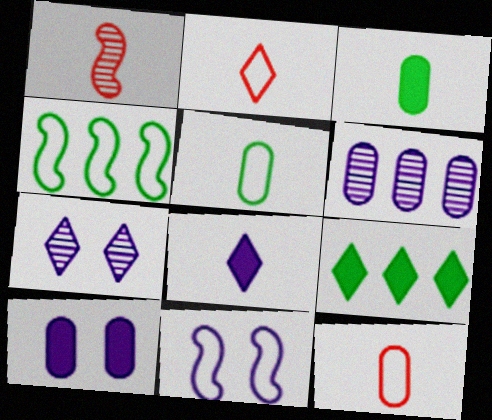[[1, 5, 8], 
[2, 7, 9], 
[6, 8, 11], 
[7, 10, 11]]